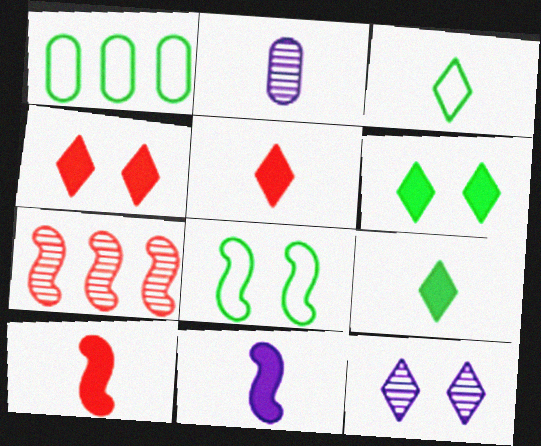[[1, 3, 8], 
[1, 10, 12], 
[2, 3, 10], 
[7, 8, 11]]